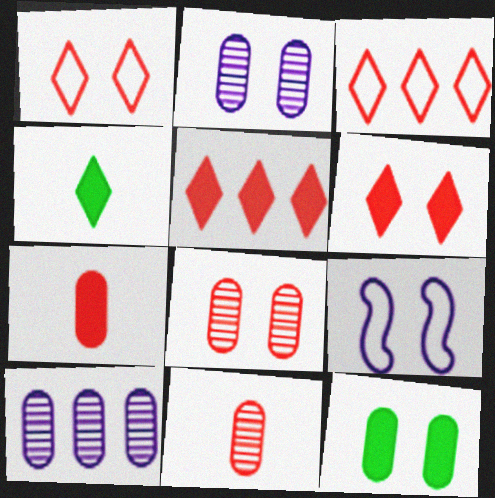[]